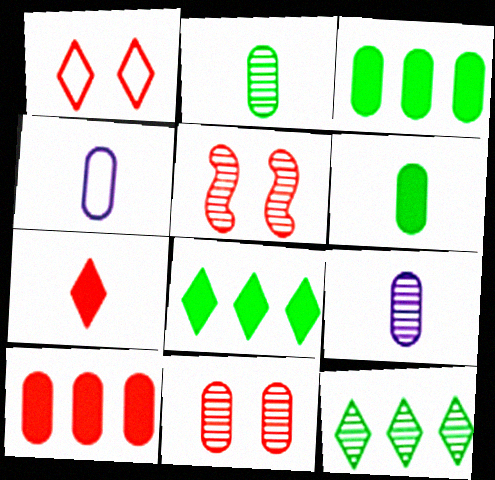[[3, 4, 11], 
[4, 5, 8], 
[5, 9, 12]]